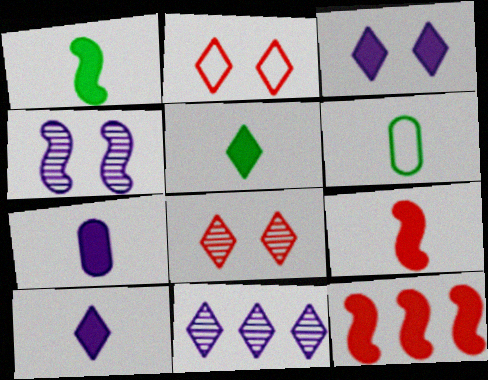[[2, 5, 11], 
[5, 7, 9]]